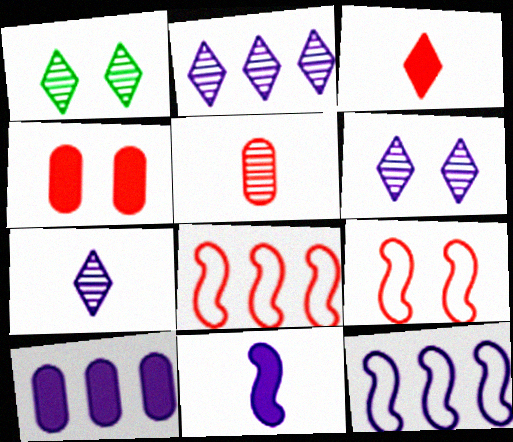[[2, 6, 7], 
[2, 10, 12]]